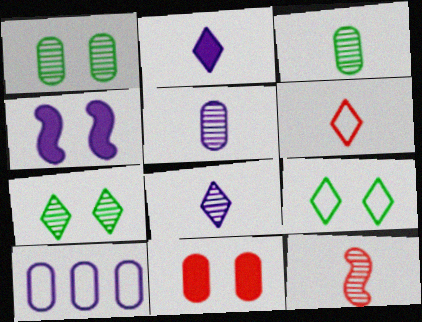[[3, 8, 12], 
[3, 10, 11], 
[4, 8, 10]]